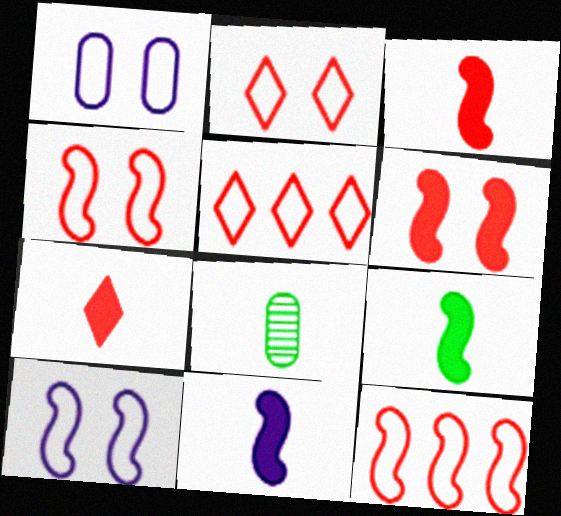[[3, 9, 11]]